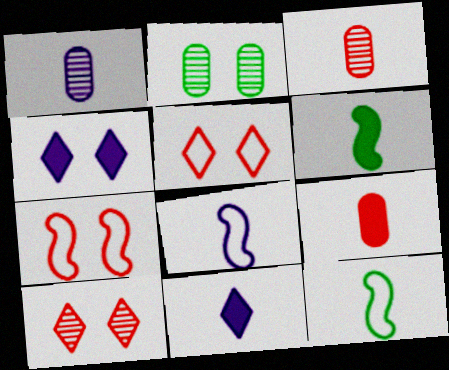[[1, 8, 11], 
[2, 4, 7], 
[3, 11, 12], 
[6, 9, 11]]